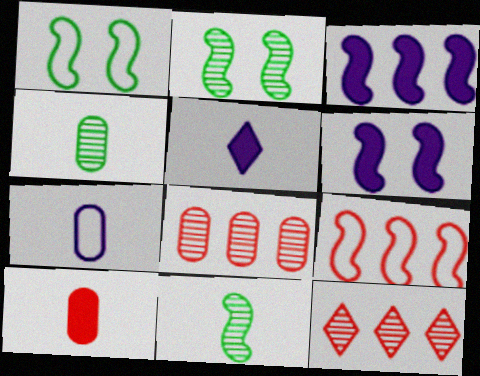[[1, 5, 8], 
[4, 7, 10], 
[6, 9, 11]]